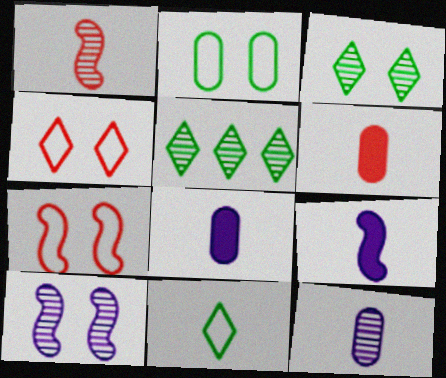[[1, 8, 11], 
[5, 7, 8]]